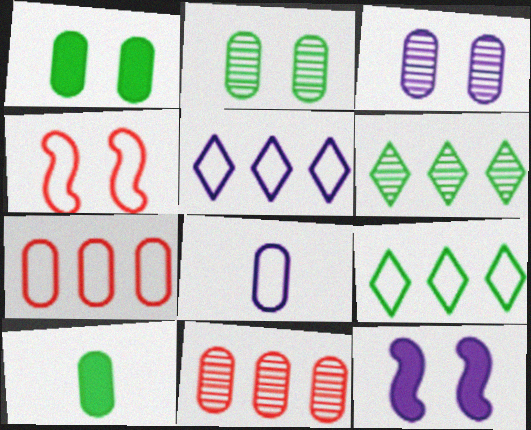[[1, 8, 11], 
[3, 7, 10], 
[4, 8, 9]]